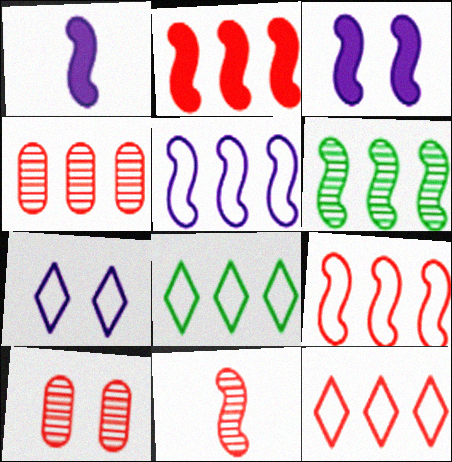[[1, 8, 10], 
[2, 4, 12], 
[2, 5, 6]]